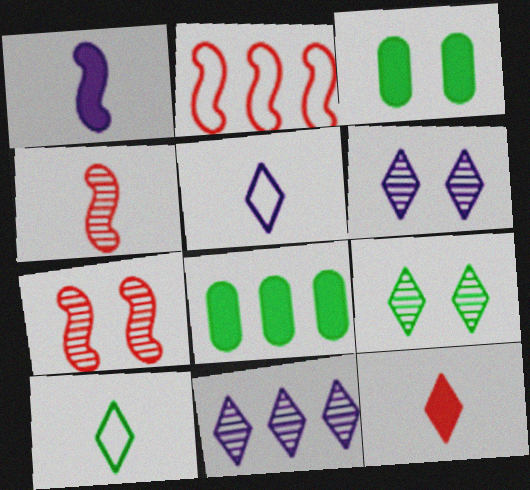[[2, 8, 11], 
[5, 7, 8]]